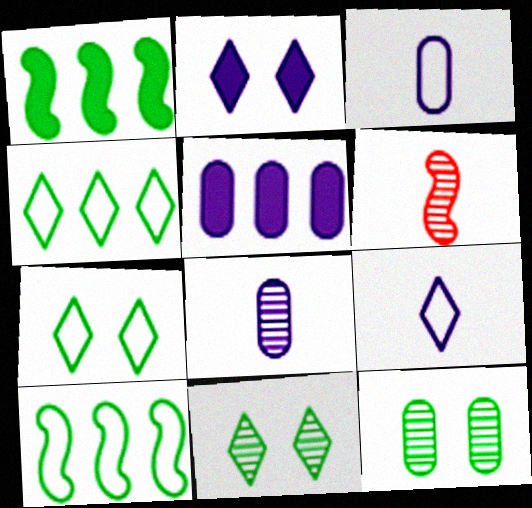[[5, 6, 7]]